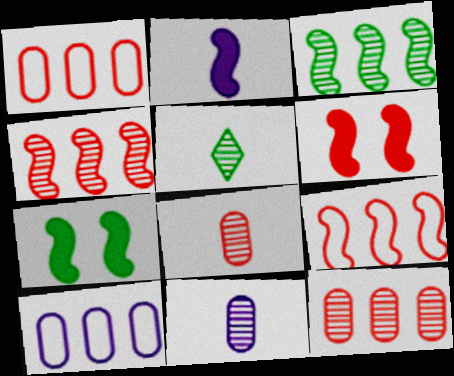[[5, 6, 10]]